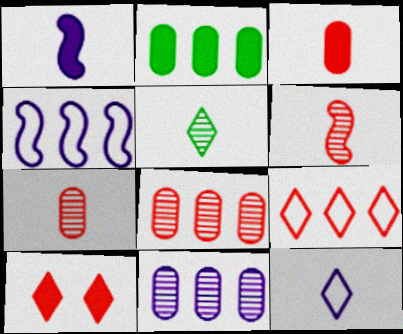[[1, 2, 10]]